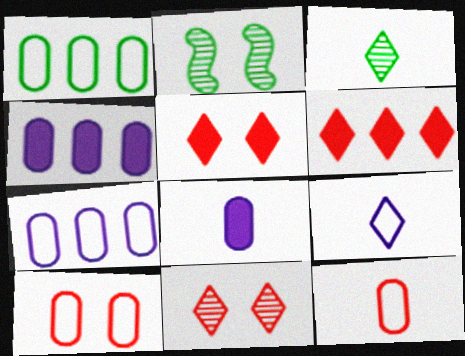[]